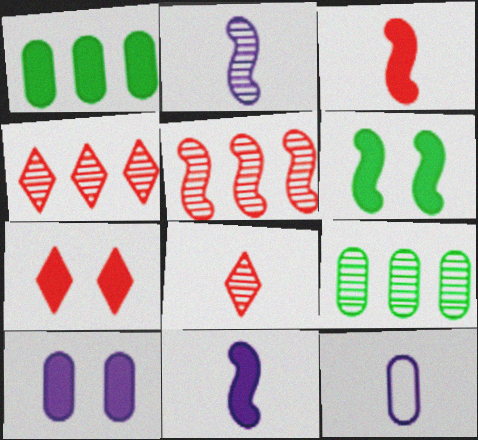[[1, 7, 11], 
[4, 6, 12], 
[6, 7, 10]]